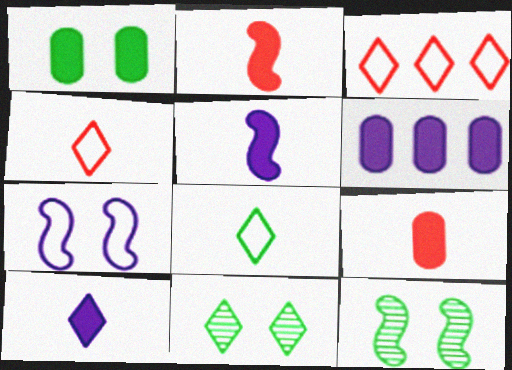[[1, 6, 9], 
[3, 10, 11], 
[4, 6, 12]]